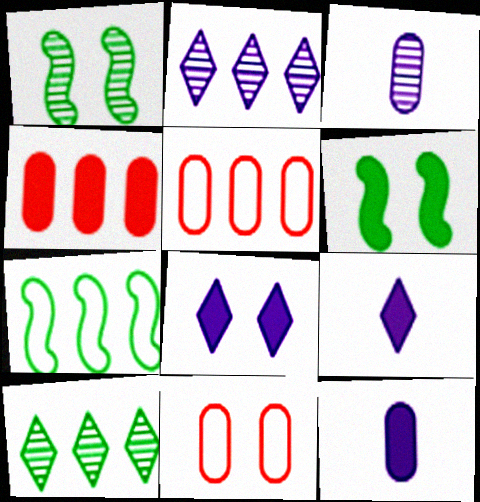[[1, 5, 9], 
[1, 8, 11], 
[2, 4, 7], 
[4, 6, 9]]